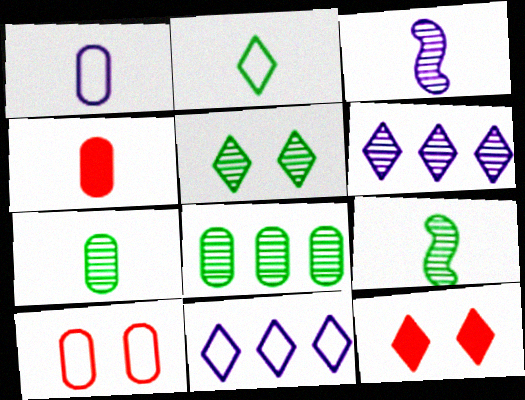[[1, 4, 7], 
[2, 3, 4], 
[2, 6, 12], 
[5, 8, 9]]